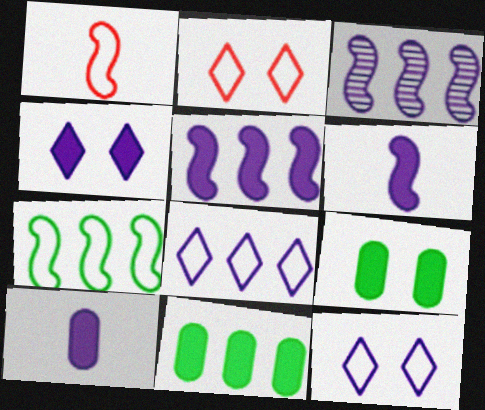[[3, 10, 12], 
[4, 5, 10]]